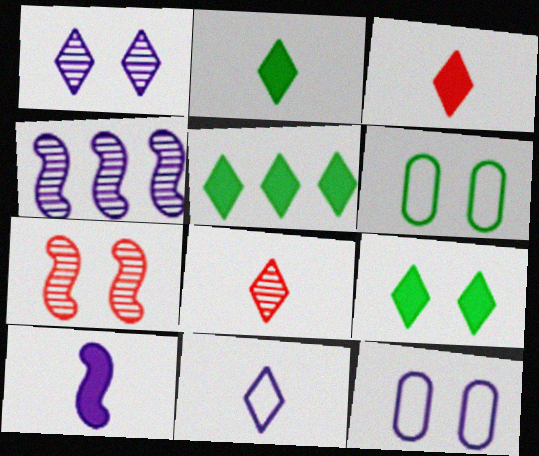[[2, 5, 9], 
[2, 8, 11], 
[3, 4, 6], 
[7, 9, 12]]